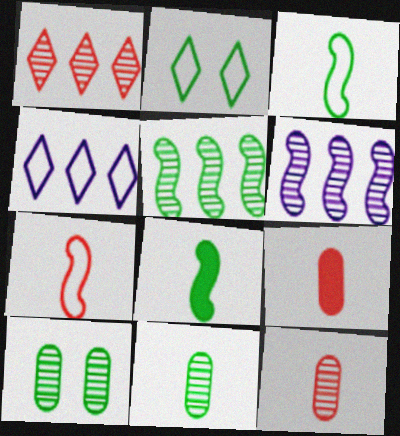[[2, 6, 9]]